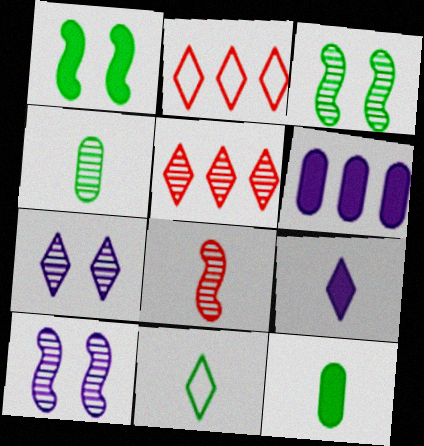[[2, 10, 12], 
[4, 5, 10]]